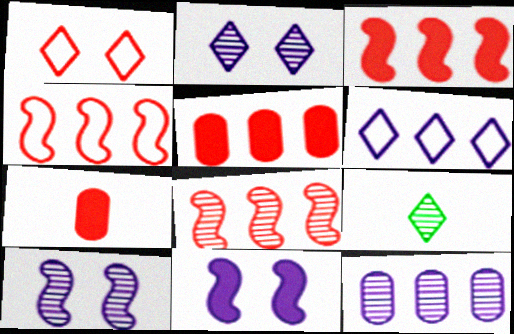[[1, 7, 8], 
[3, 4, 8]]